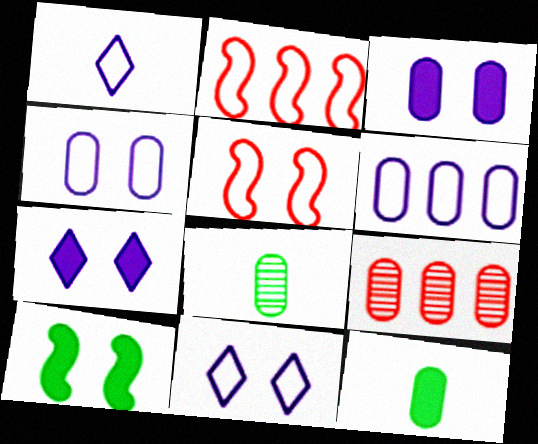[[1, 9, 10], 
[2, 7, 8], 
[4, 9, 12]]